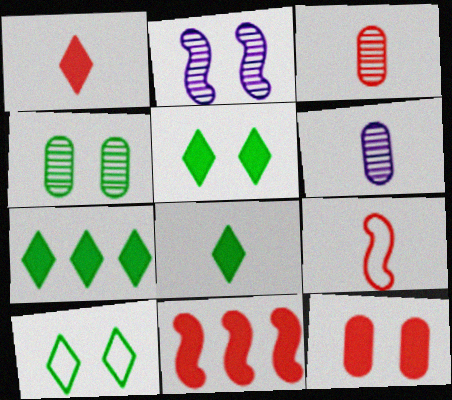[[1, 3, 9], 
[1, 11, 12], 
[2, 10, 12], 
[5, 7, 8], 
[6, 8, 9], 
[6, 10, 11]]